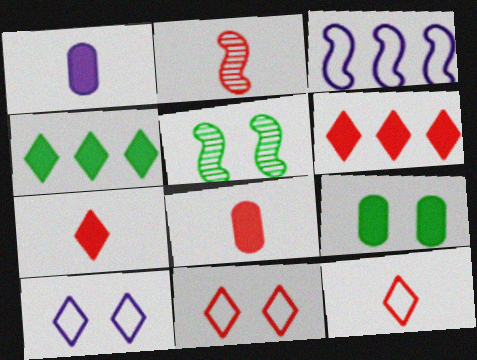[[2, 8, 12]]